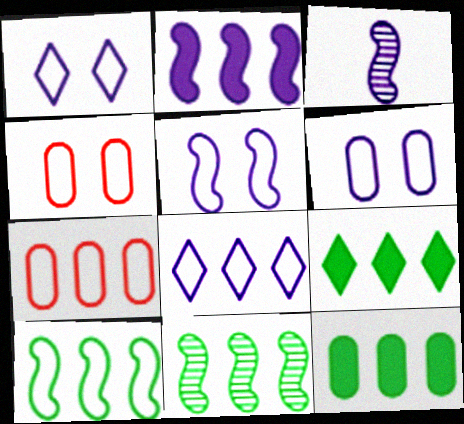[[1, 5, 6], 
[2, 3, 5], 
[3, 4, 9], 
[7, 8, 10]]